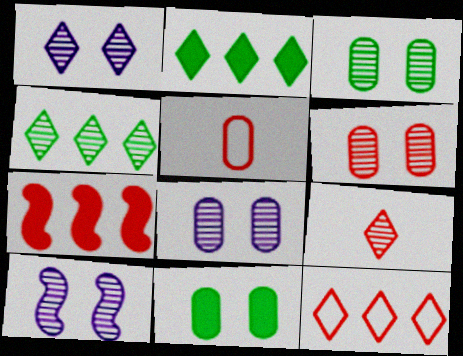[[1, 4, 9], 
[1, 8, 10], 
[2, 5, 10], 
[3, 6, 8]]